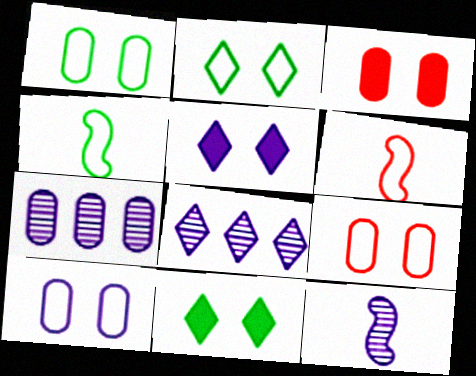[[1, 9, 10], 
[3, 4, 8], 
[6, 7, 11]]